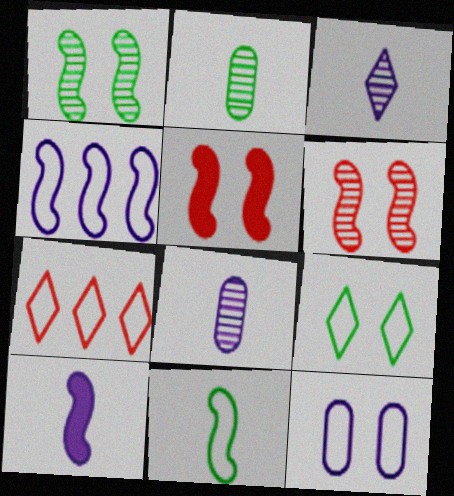[[7, 11, 12]]